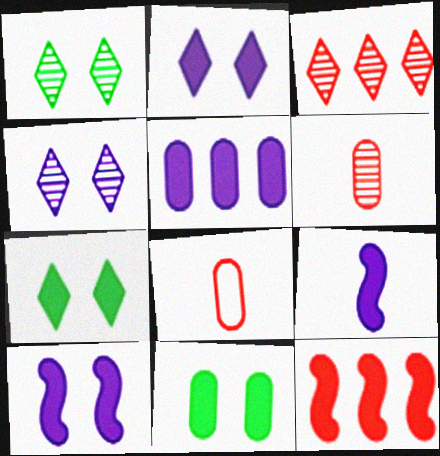[[2, 5, 9]]